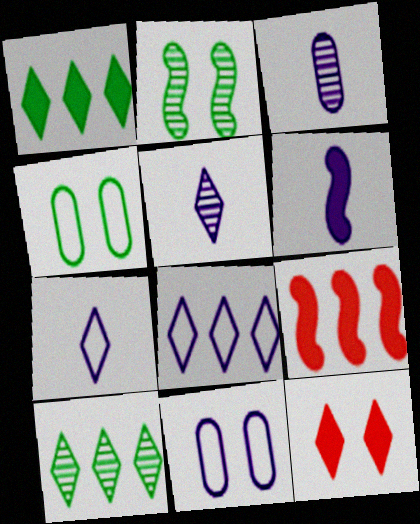[[2, 11, 12], 
[3, 6, 7], 
[4, 5, 9], 
[7, 10, 12]]